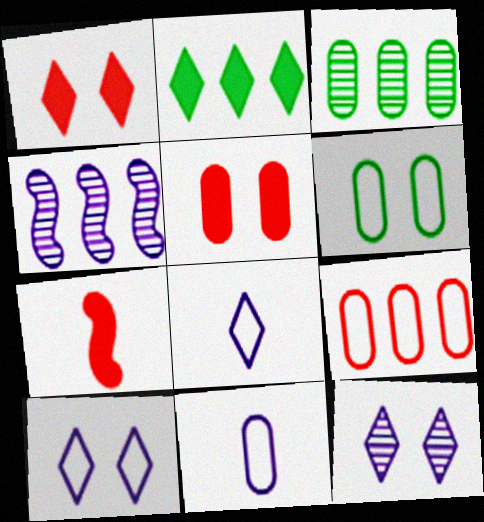[[2, 4, 9], 
[3, 5, 11], 
[3, 7, 10], 
[6, 9, 11]]